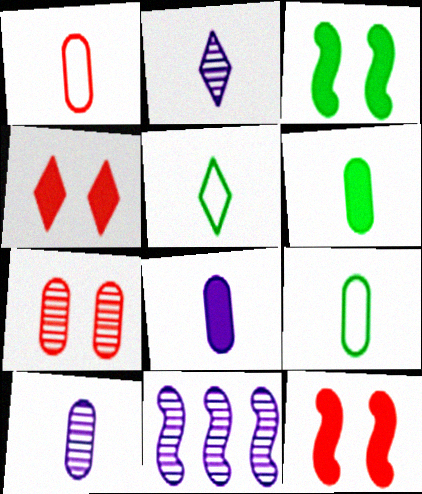[[1, 6, 10], 
[4, 9, 11]]